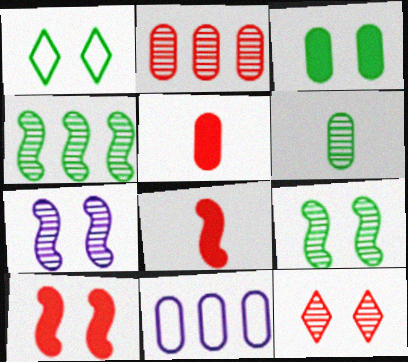[[1, 3, 9]]